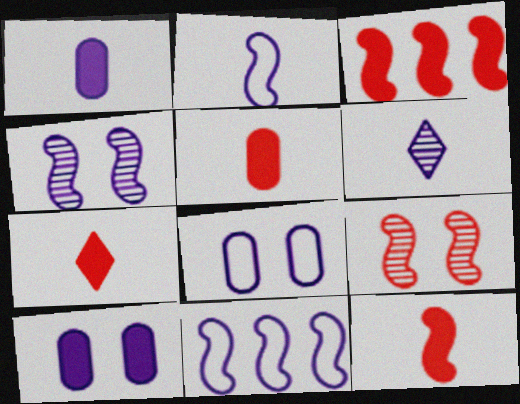[[1, 2, 6], 
[5, 7, 12], 
[6, 10, 11]]